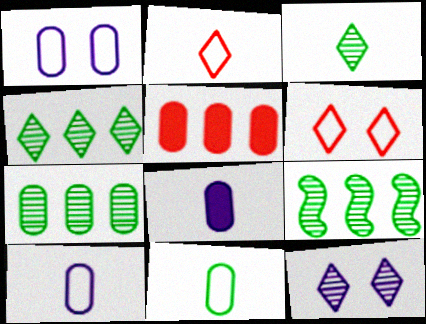[[4, 7, 9], 
[6, 8, 9]]